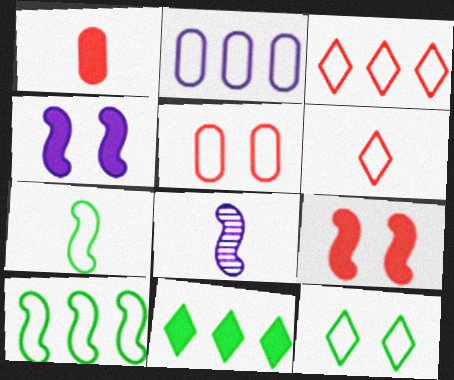[[1, 4, 11], 
[2, 3, 10], 
[5, 8, 11], 
[8, 9, 10]]